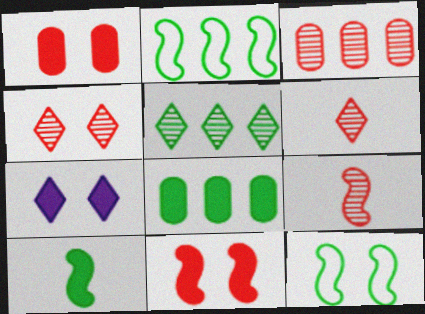[[2, 5, 8], 
[3, 4, 9]]